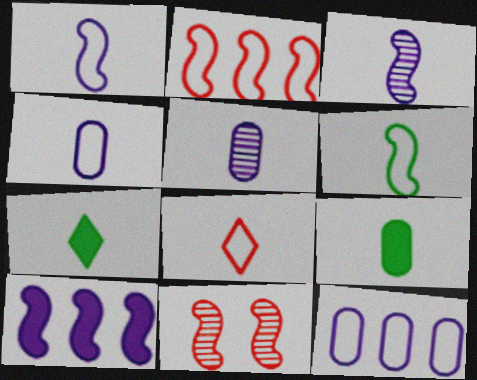[[3, 8, 9], 
[4, 6, 8], 
[6, 10, 11], 
[7, 11, 12]]